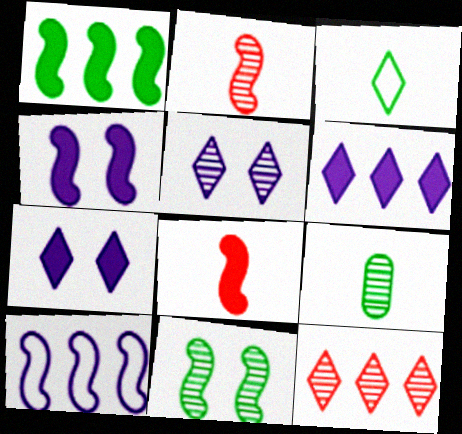[[1, 4, 8], 
[3, 7, 12], 
[8, 10, 11]]